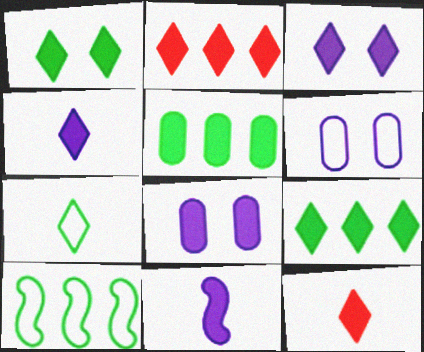[[1, 2, 4], 
[3, 9, 12]]